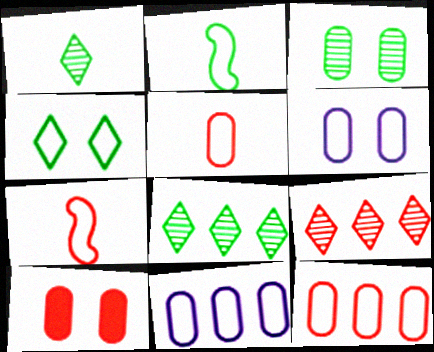[[3, 6, 10], 
[4, 7, 11], 
[7, 9, 10]]